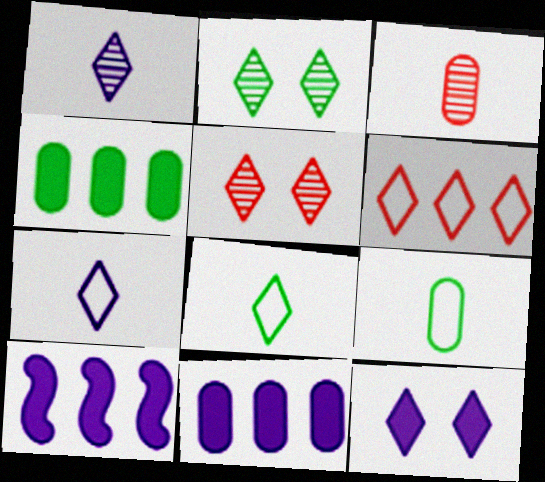[[5, 9, 10]]